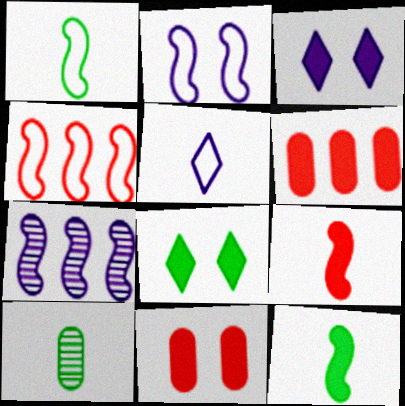[[1, 2, 4], 
[3, 4, 10], 
[3, 6, 12], 
[5, 9, 10]]